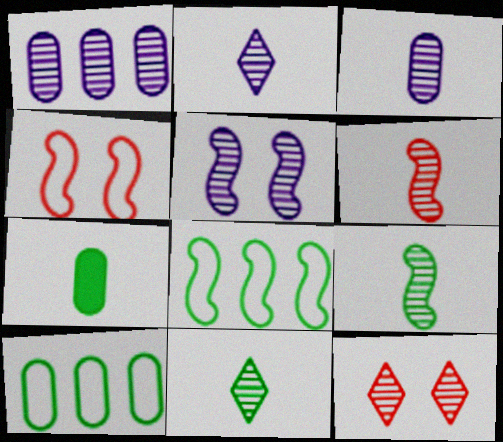[[1, 2, 5], 
[1, 9, 12], 
[3, 6, 11]]